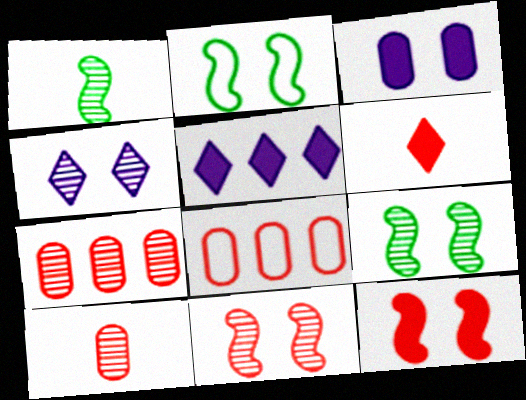[[1, 4, 7], 
[2, 5, 10], 
[6, 8, 11]]